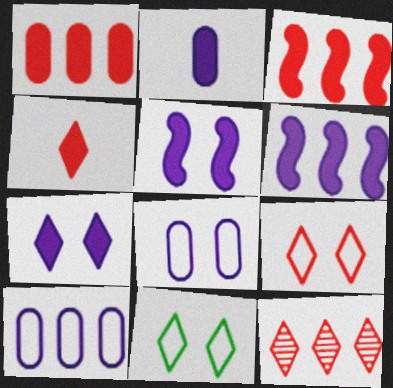[[2, 6, 7], 
[4, 9, 12]]